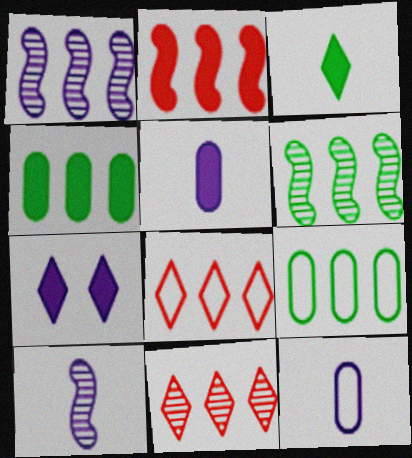[[1, 4, 8], 
[1, 7, 12]]